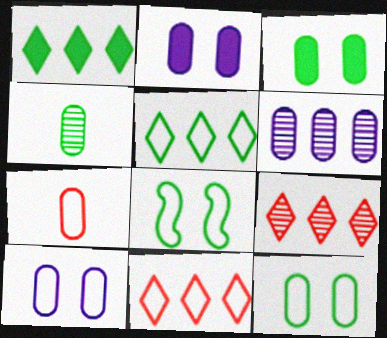[[1, 4, 8], 
[3, 6, 7]]